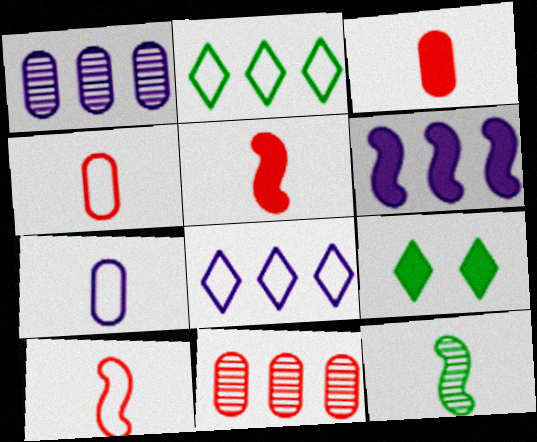[[1, 6, 8], 
[1, 9, 10], 
[2, 6, 11], 
[3, 6, 9]]